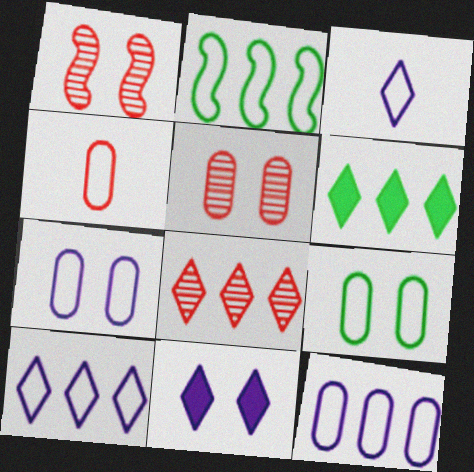[[1, 9, 11], 
[4, 9, 12], 
[6, 8, 10]]